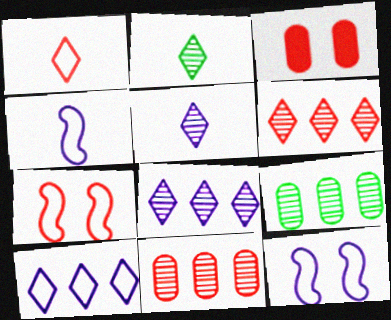[]